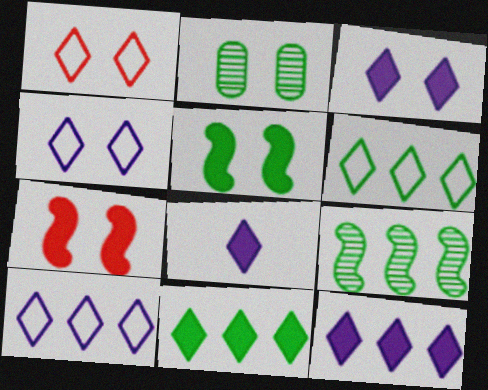[[2, 4, 7], 
[3, 8, 12]]